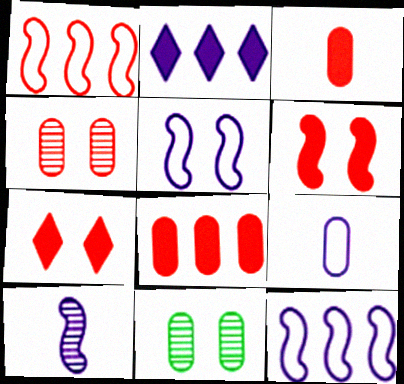[[5, 7, 11], 
[8, 9, 11]]